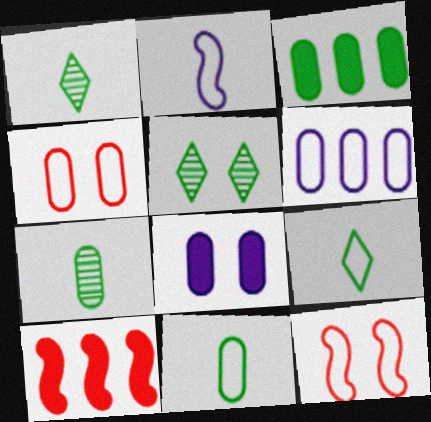[[4, 6, 11], 
[5, 8, 12], 
[6, 9, 12]]